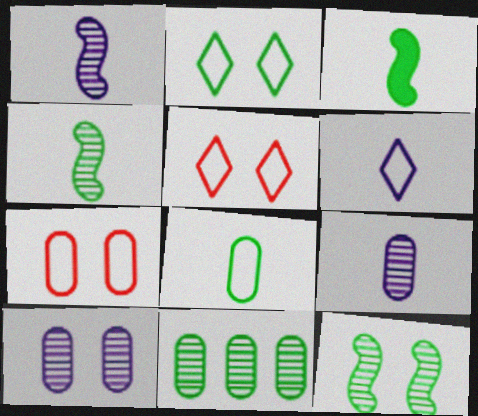[[2, 3, 11]]